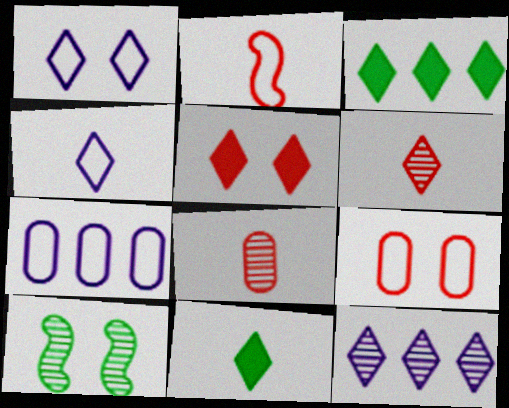[[1, 3, 6], 
[4, 6, 11], 
[8, 10, 12]]